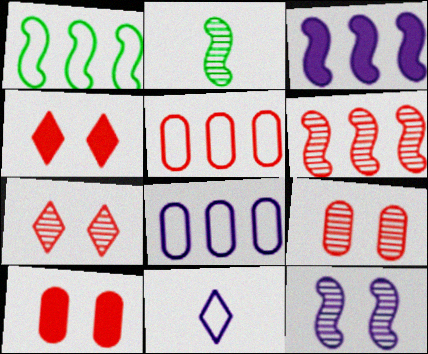[[1, 3, 6], 
[2, 4, 8], 
[2, 6, 12]]